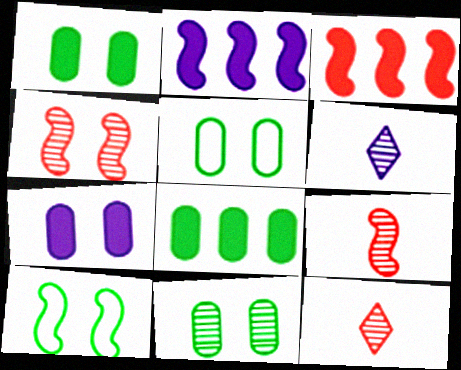[[1, 5, 11], 
[2, 5, 12], 
[2, 9, 10], 
[3, 5, 6]]